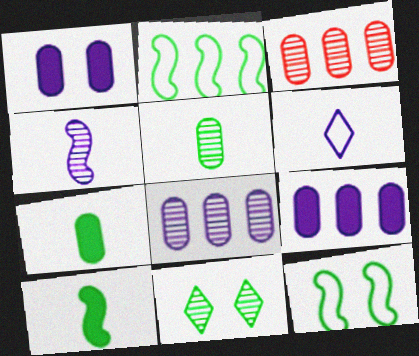[[2, 7, 11], 
[3, 4, 11]]